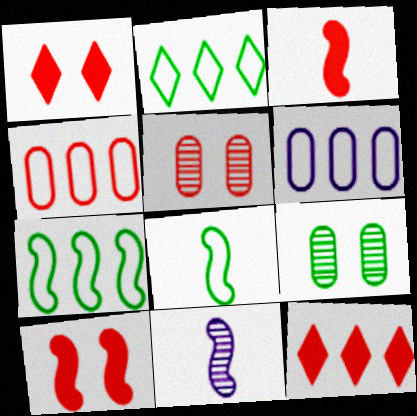[[3, 8, 11], 
[7, 10, 11]]